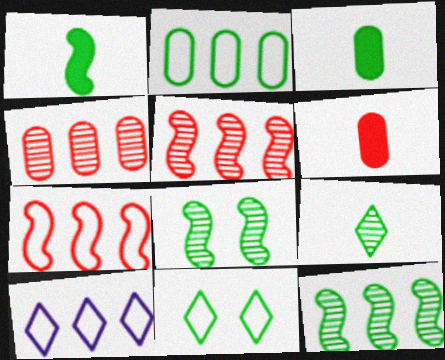[[2, 7, 10], 
[3, 11, 12], 
[6, 8, 10]]